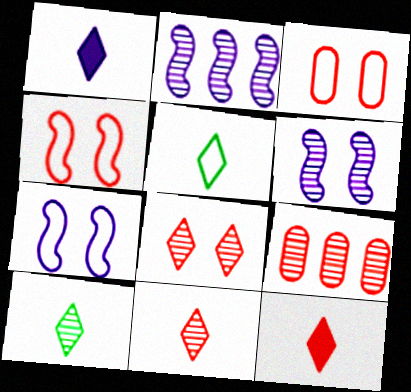[[1, 5, 11], 
[4, 9, 12], 
[6, 9, 10]]